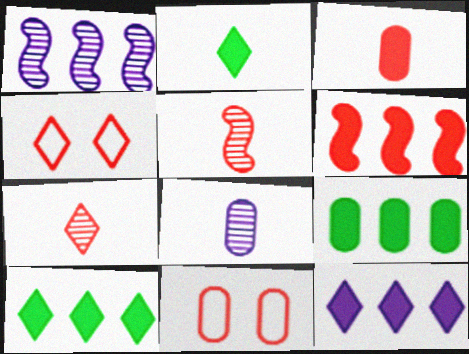[[1, 2, 11], 
[6, 7, 11], 
[6, 9, 12], 
[8, 9, 11]]